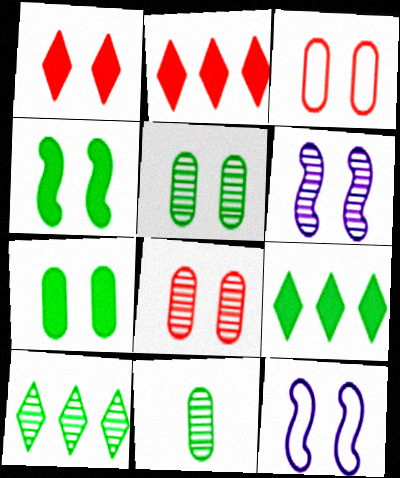[[1, 5, 12], 
[2, 11, 12]]